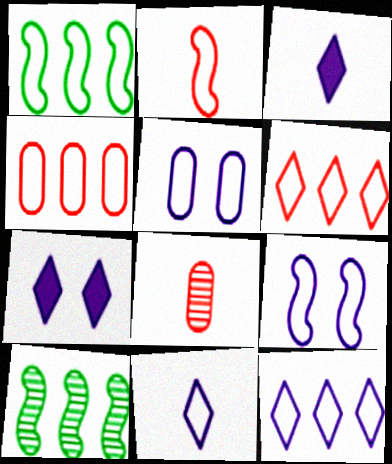[[1, 2, 9], 
[1, 4, 12], 
[1, 7, 8]]